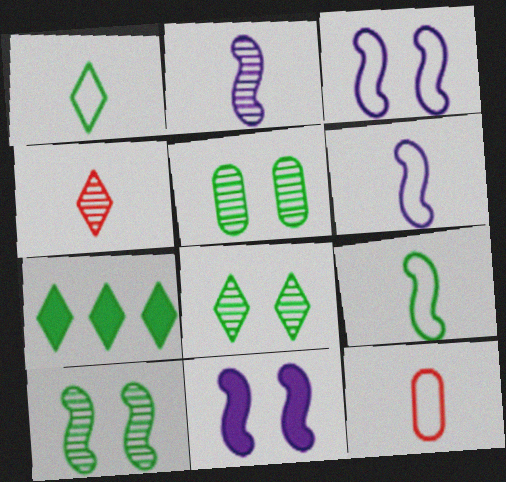[[1, 6, 12], 
[1, 7, 8], 
[5, 7, 9], 
[5, 8, 10]]